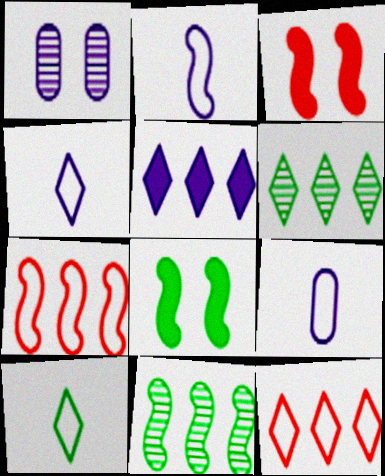[[1, 2, 5], 
[2, 3, 11], 
[2, 4, 9], 
[3, 6, 9], 
[5, 6, 12]]